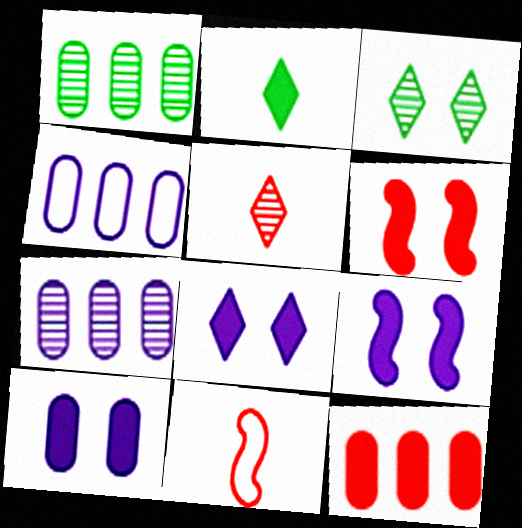[[1, 4, 12], 
[1, 8, 11], 
[2, 9, 12], 
[8, 9, 10]]